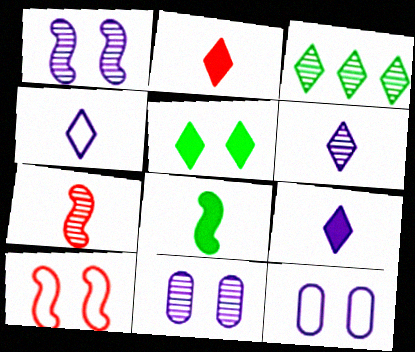[[3, 7, 11], 
[4, 6, 9], 
[5, 10, 11]]